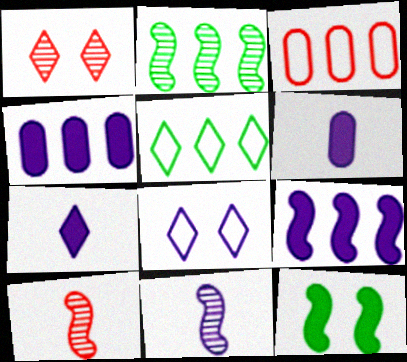[[1, 5, 7], 
[4, 8, 11]]